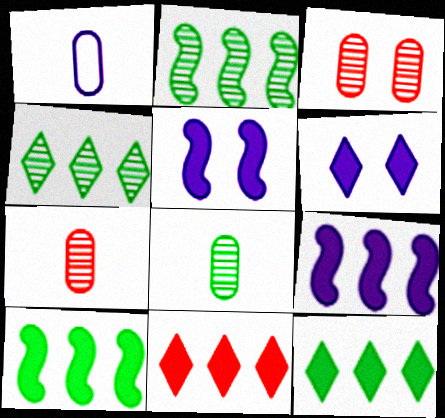[]